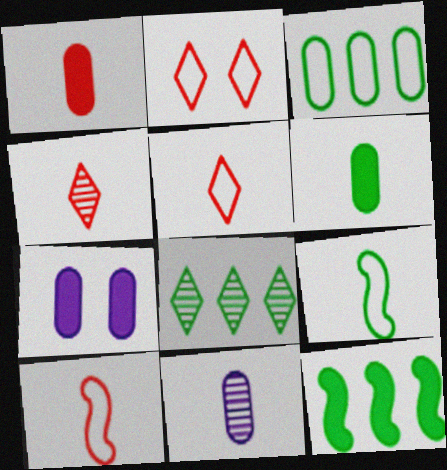[[1, 4, 10], 
[2, 11, 12], 
[3, 8, 12], 
[7, 8, 10]]